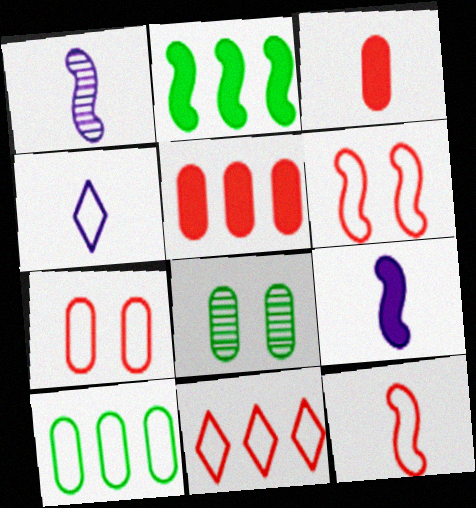[[1, 2, 6], 
[4, 6, 10], 
[7, 11, 12], 
[8, 9, 11]]